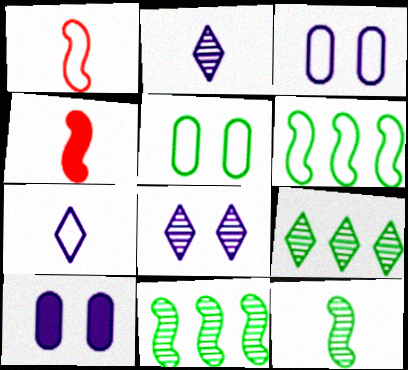[[1, 9, 10], 
[3, 4, 9]]